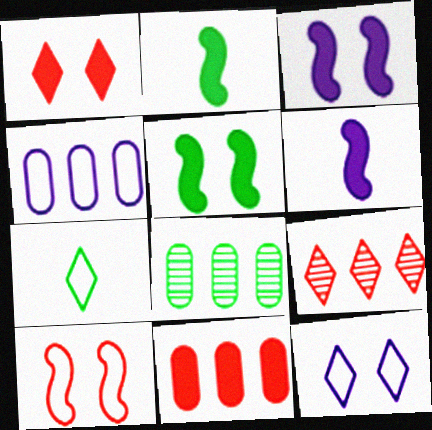[[4, 7, 10], 
[4, 8, 11], 
[5, 7, 8]]